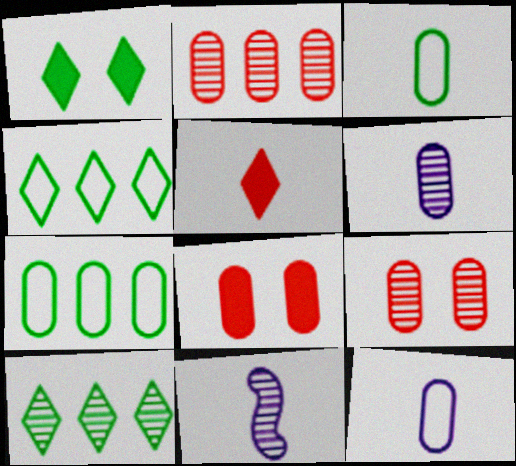[[3, 5, 11], 
[4, 8, 11], 
[6, 7, 8], 
[9, 10, 11]]